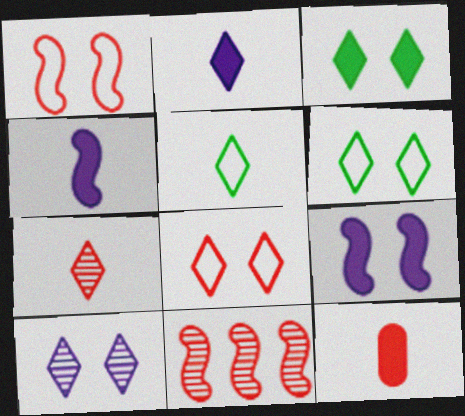[[2, 5, 7], 
[3, 8, 10], 
[8, 11, 12]]